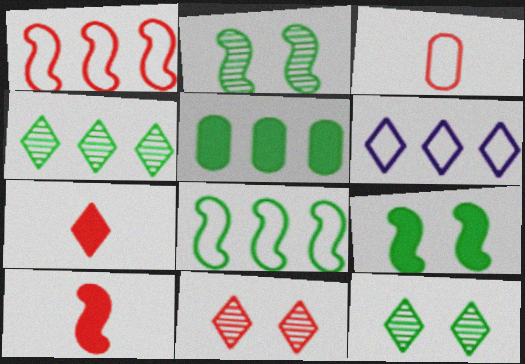[[4, 5, 8], 
[6, 7, 12]]